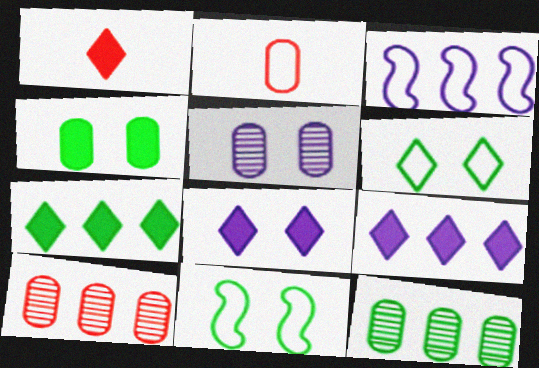[[1, 7, 8], 
[2, 3, 6], 
[3, 7, 10]]